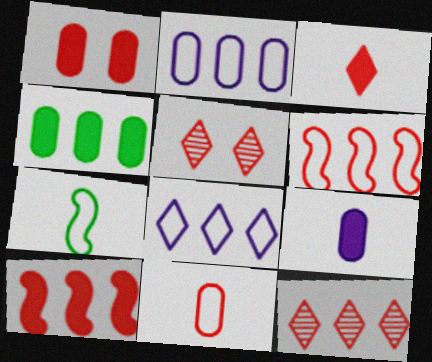[[1, 3, 10], 
[1, 4, 9], 
[5, 10, 11]]